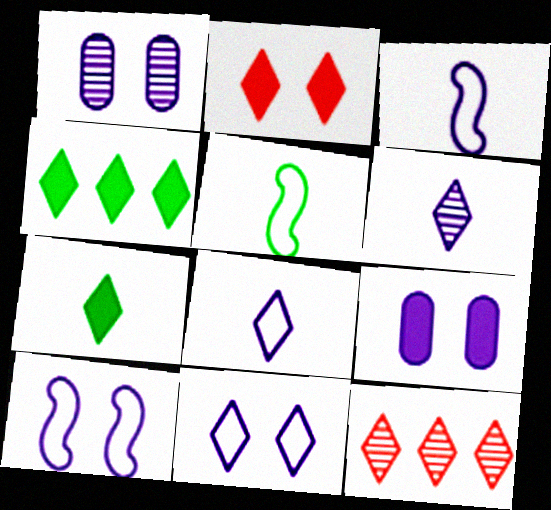[[5, 9, 12], 
[7, 11, 12]]